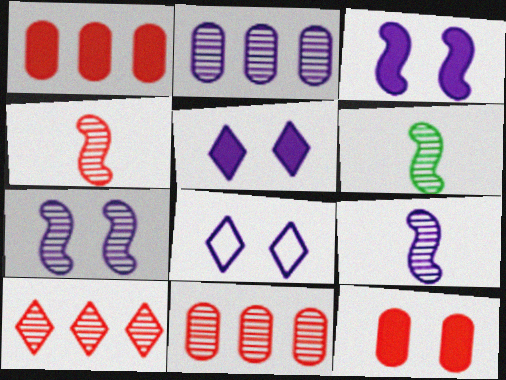[[1, 6, 8], 
[4, 6, 9]]